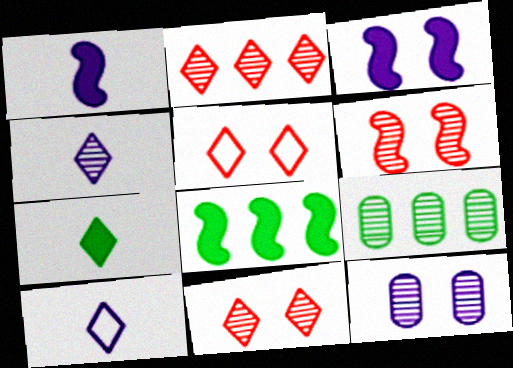[[1, 5, 9], 
[4, 6, 9]]